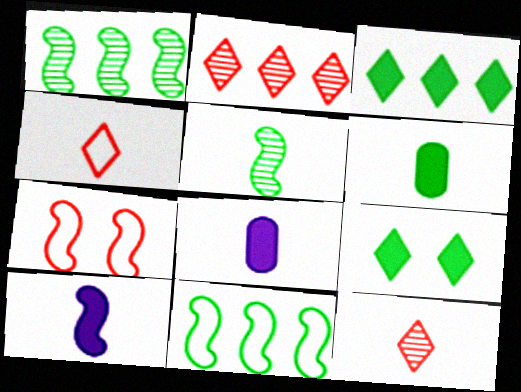[[1, 7, 10], 
[4, 5, 8]]